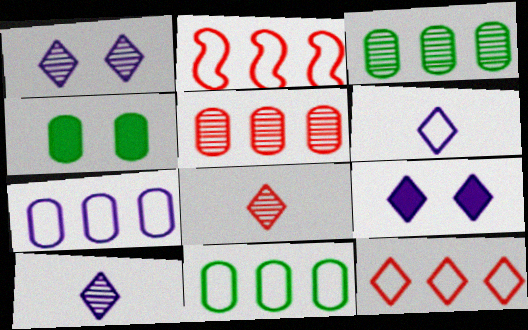[[2, 4, 10]]